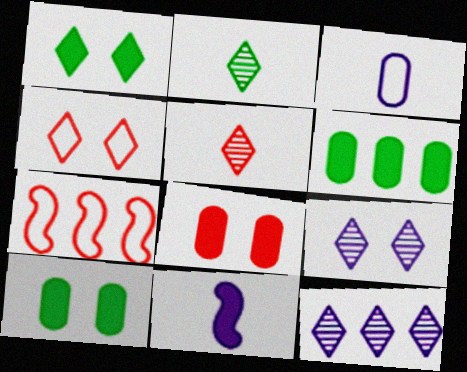[[1, 4, 9], 
[5, 7, 8], 
[6, 7, 12]]